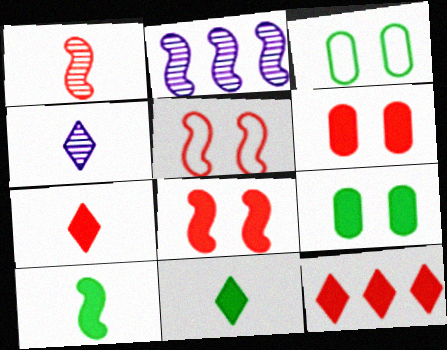[[2, 3, 7], 
[2, 5, 10]]